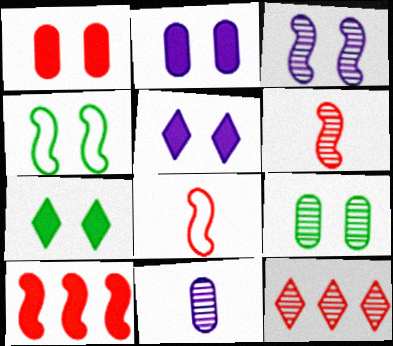[[1, 8, 12], 
[4, 7, 9]]